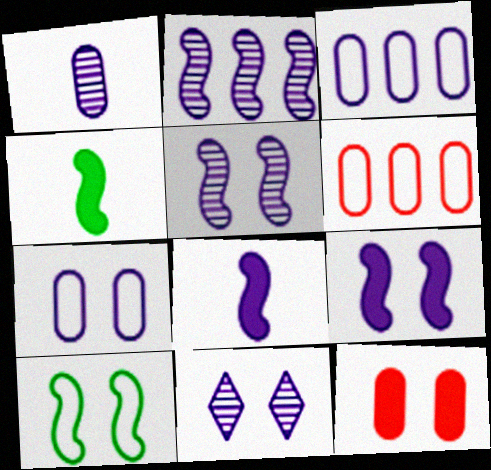[[1, 2, 11], 
[3, 8, 11], 
[4, 6, 11], 
[7, 9, 11], 
[10, 11, 12]]